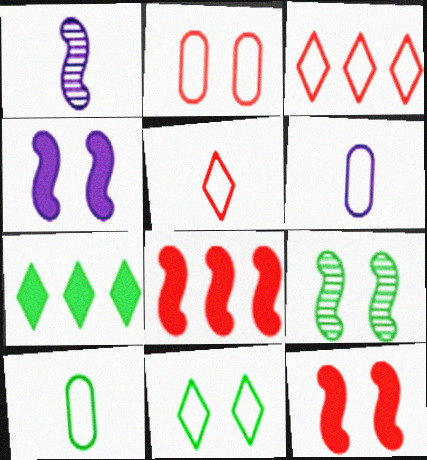[[1, 2, 7], 
[7, 9, 10]]